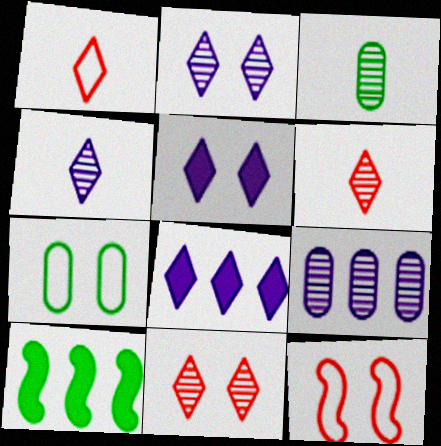[[3, 8, 12]]